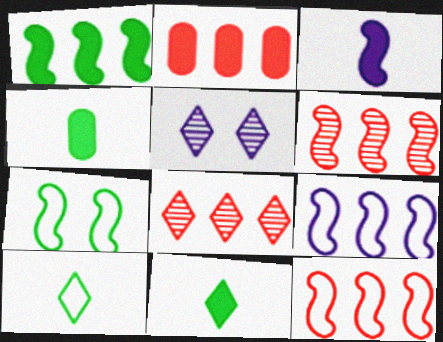[[1, 6, 9], 
[2, 8, 12], 
[3, 6, 7], 
[4, 5, 12]]